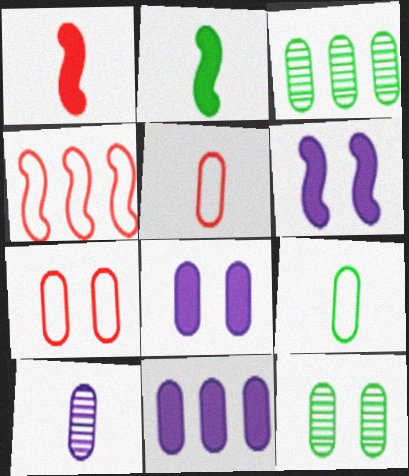[[3, 5, 8], 
[5, 11, 12], 
[7, 8, 12]]